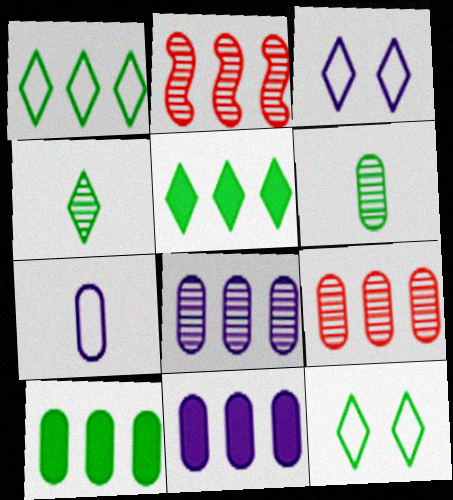[[1, 2, 11], 
[4, 5, 12]]